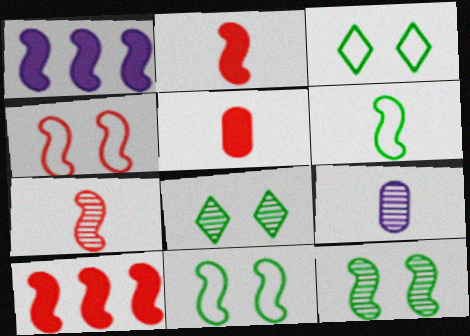[[1, 7, 11], 
[3, 9, 10], 
[4, 7, 10]]